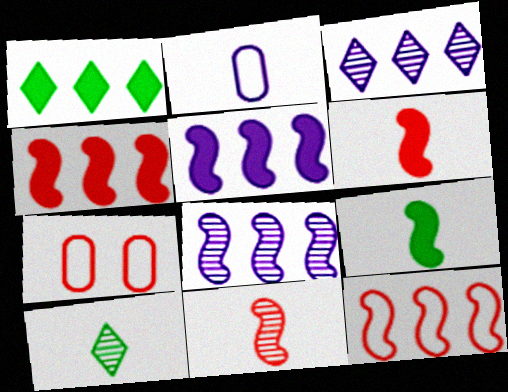[[2, 6, 10], 
[3, 7, 9], 
[5, 7, 10]]